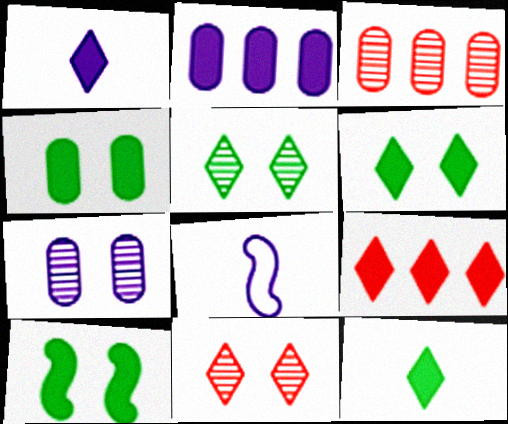[[1, 6, 9], 
[3, 6, 8], 
[4, 6, 10]]